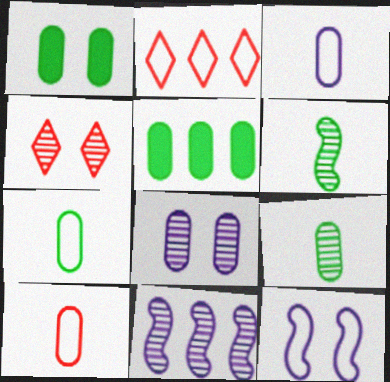[[1, 4, 12], 
[2, 5, 11], 
[2, 7, 12], 
[3, 7, 10], 
[4, 9, 11], 
[5, 8, 10]]